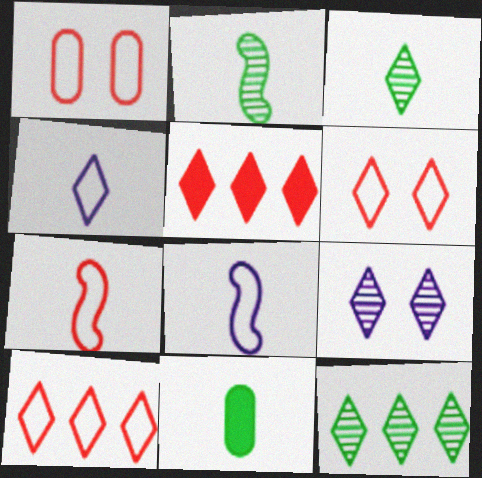[[1, 7, 10]]